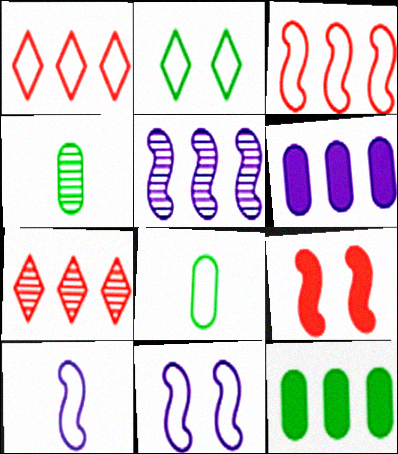[[1, 5, 12], 
[1, 8, 11]]